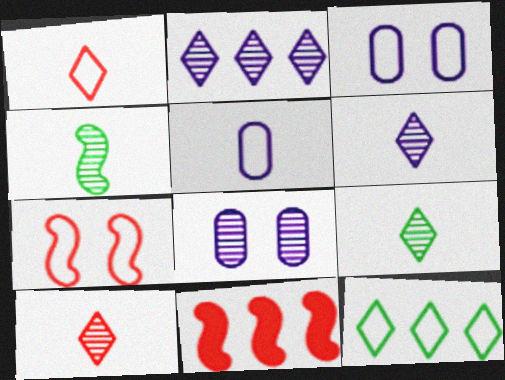[[3, 9, 11], 
[5, 7, 12], 
[6, 9, 10]]